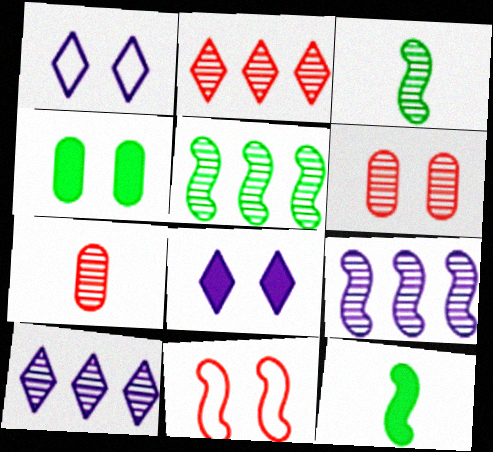[[3, 6, 10], 
[9, 11, 12]]